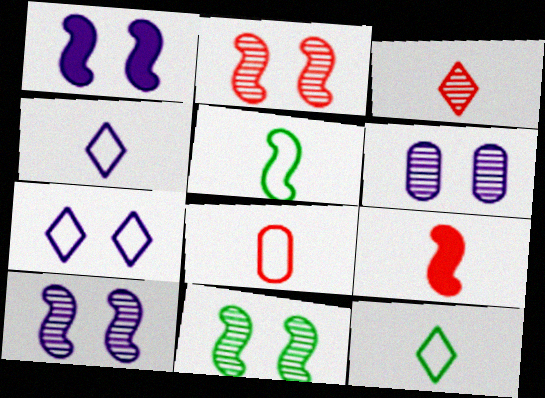[[1, 6, 7], 
[2, 10, 11], 
[3, 8, 9], 
[4, 5, 8]]